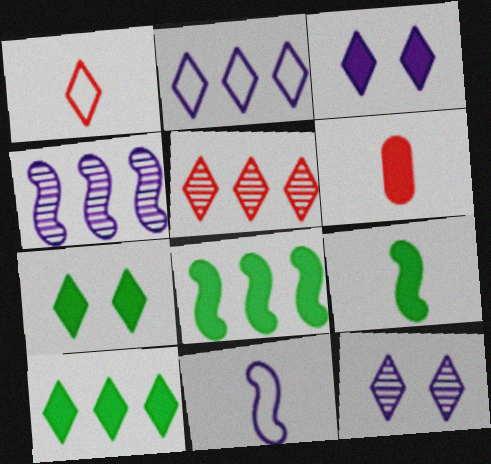[[1, 10, 12], 
[2, 5, 10], 
[3, 6, 8]]